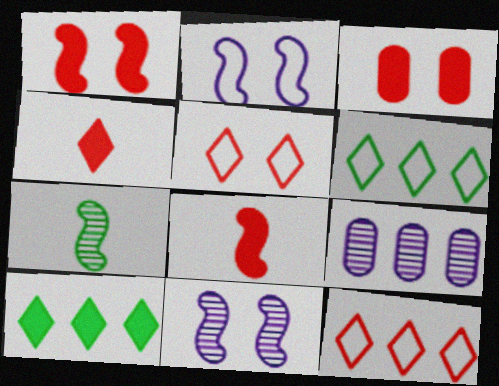[]